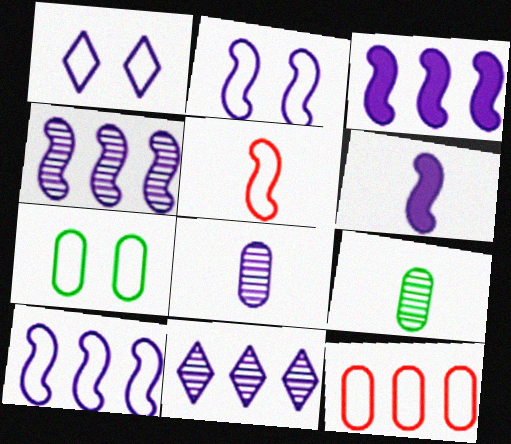[[1, 3, 8], 
[2, 4, 6], 
[3, 4, 10]]